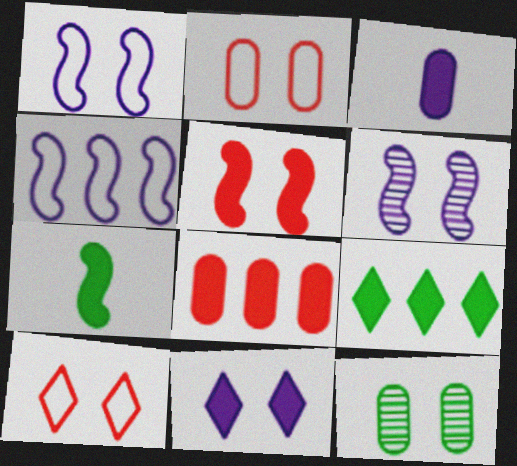[[3, 5, 9], 
[7, 8, 11]]